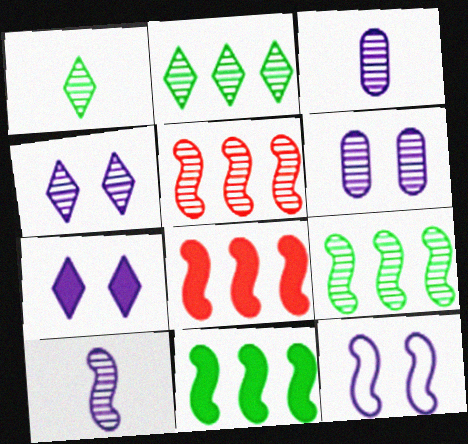[[1, 5, 6], 
[6, 7, 12]]